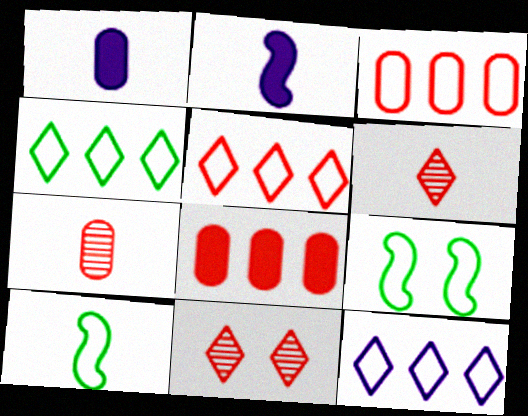[[1, 6, 10], 
[4, 5, 12]]